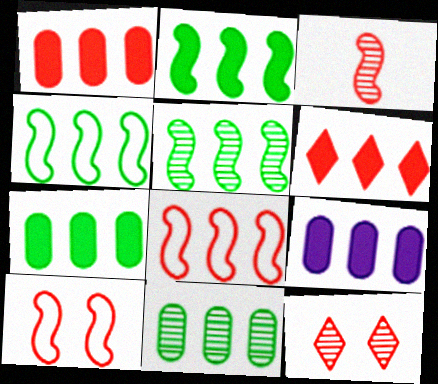[[1, 7, 9], 
[2, 4, 5], 
[2, 6, 9]]